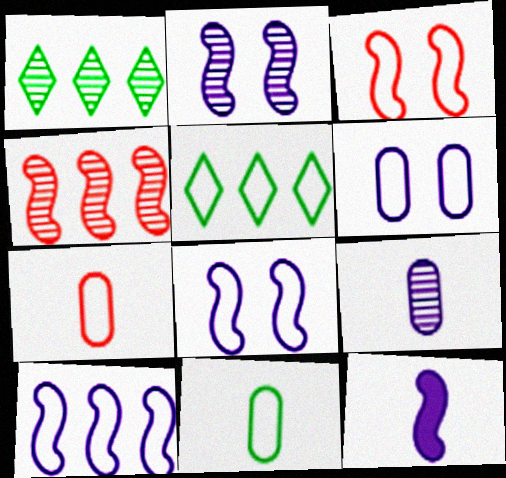[[2, 10, 12], 
[5, 7, 8]]